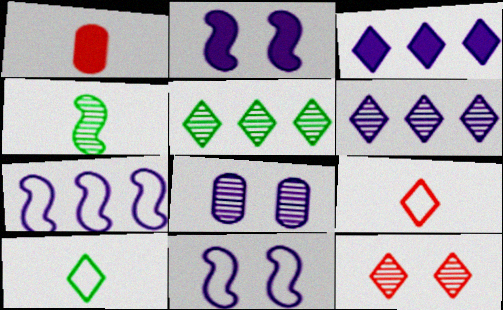[[1, 5, 11], 
[3, 10, 12]]